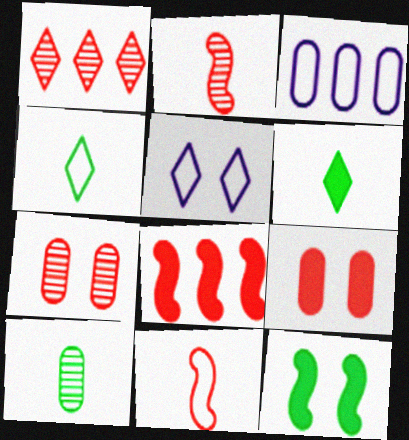[[1, 2, 7], 
[1, 5, 6], 
[1, 9, 11], 
[3, 9, 10], 
[5, 7, 12], 
[5, 8, 10]]